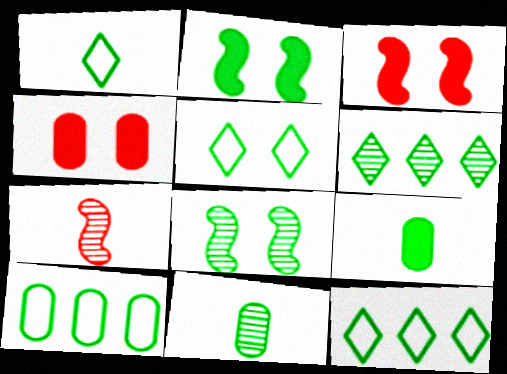[[1, 5, 12], 
[2, 11, 12], 
[6, 8, 11], 
[8, 9, 12]]